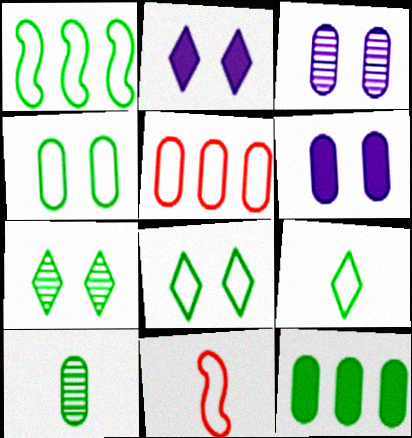[[1, 4, 9], 
[4, 10, 12], 
[5, 6, 10]]